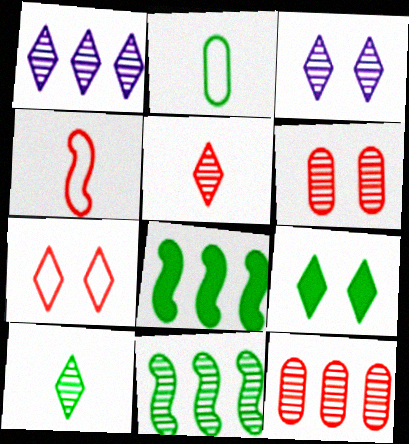[[1, 11, 12], 
[2, 9, 11], 
[3, 7, 9]]